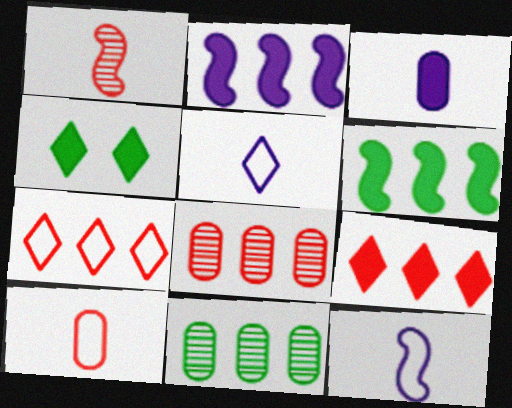[[2, 7, 11], 
[4, 8, 12]]